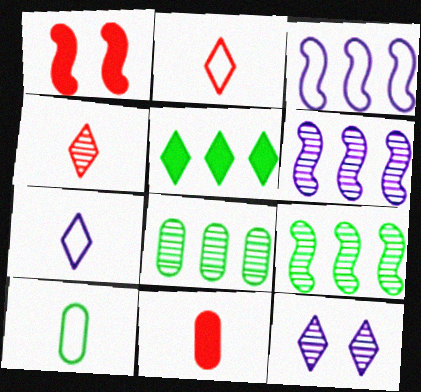[[1, 7, 8], 
[2, 5, 12]]